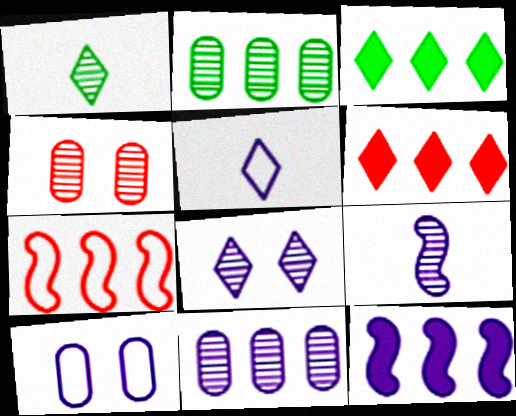[[3, 7, 11], 
[8, 9, 11]]